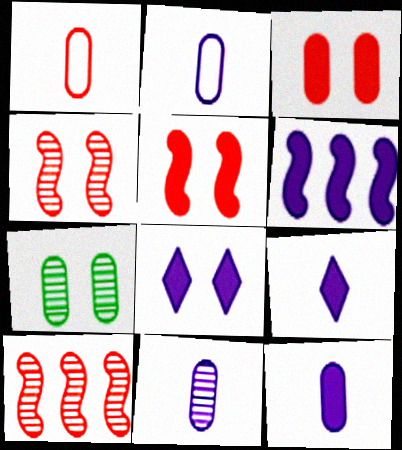[[2, 11, 12], 
[6, 8, 12]]